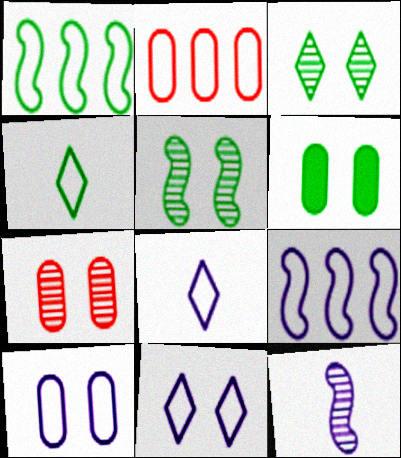[[6, 7, 10], 
[8, 9, 10]]